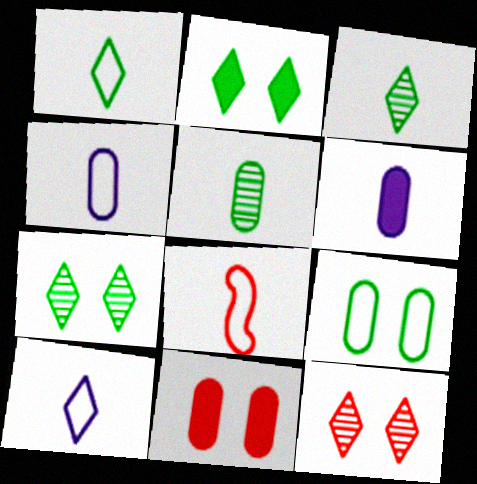[[1, 4, 8], 
[3, 6, 8]]